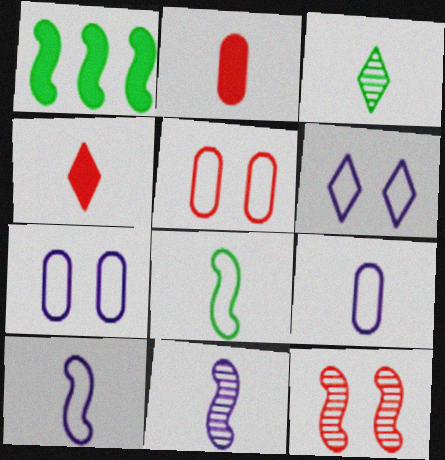[[1, 10, 12], 
[2, 3, 10]]